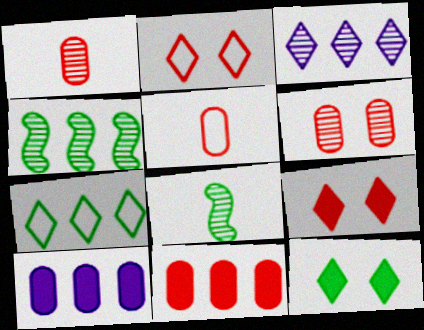[[2, 8, 10], 
[3, 6, 8], 
[5, 6, 11]]